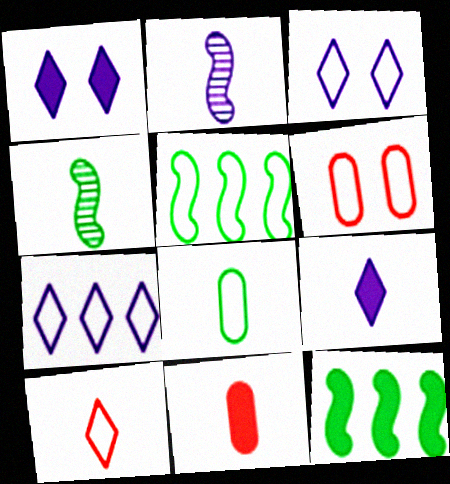[[1, 11, 12]]